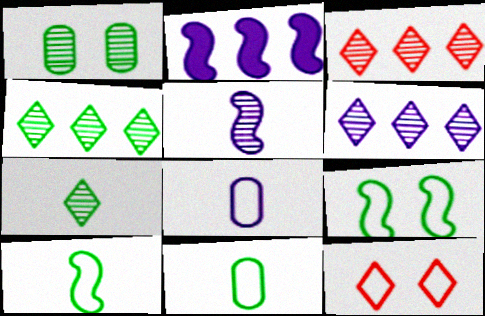[[1, 3, 5], 
[3, 4, 6]]